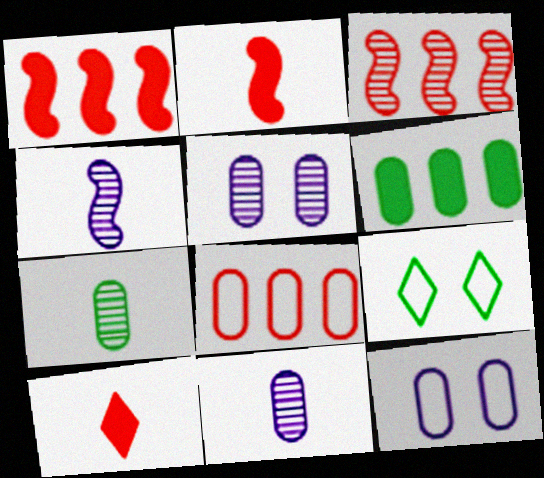[[1, 9, 11]]